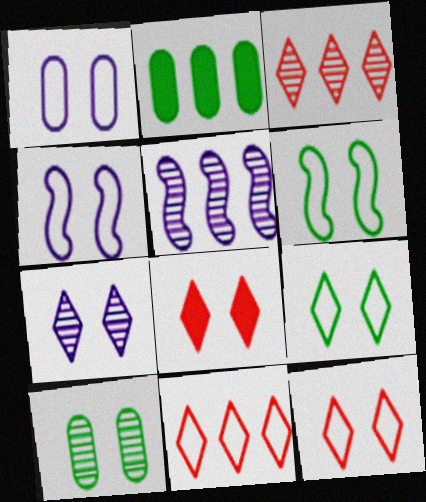[[1, 6, 12], 
[2, 5, 11], 
[4, 8, 10], 
[7, 8, 9]]